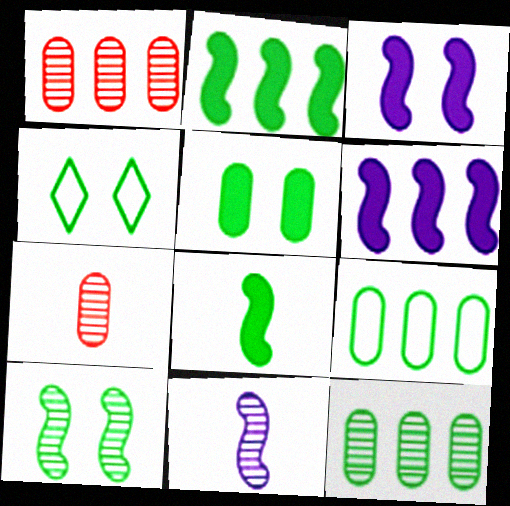[[4, 5, 10], 
[4, 6, 7], 
[4, 8, 12]]